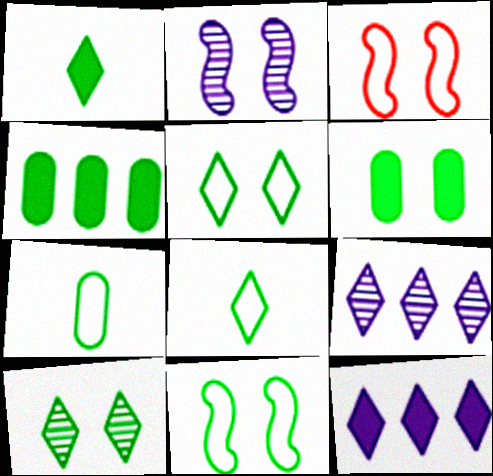[[6, 10, 11]]